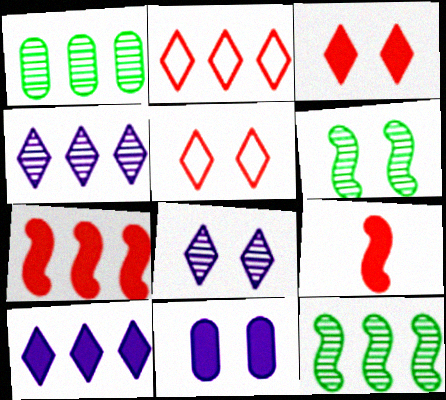[[5, 6, 11]]